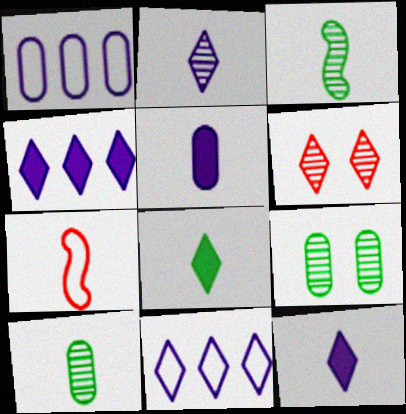[[4, 7, 9], 
[6, 8, 11], 
[7, 10, 12]]